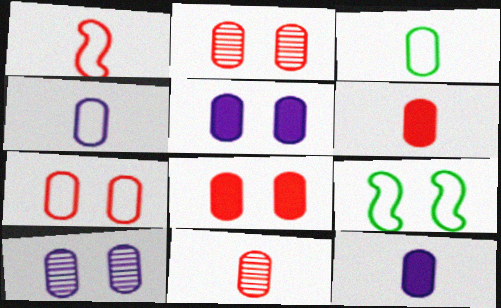[[2, 7, 8], 
[3, 11, 12]]